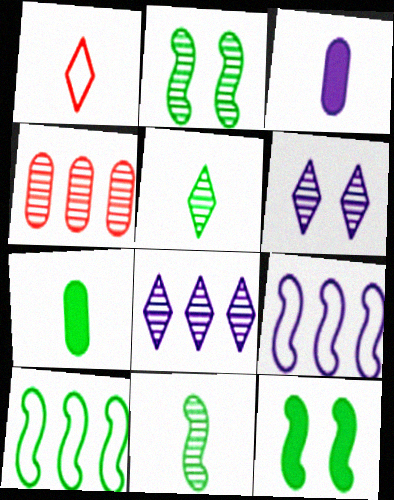[[1, 3, 11], 
[3, 6, 9], 
[4, 6, 11], 
[10, 11, 12]]